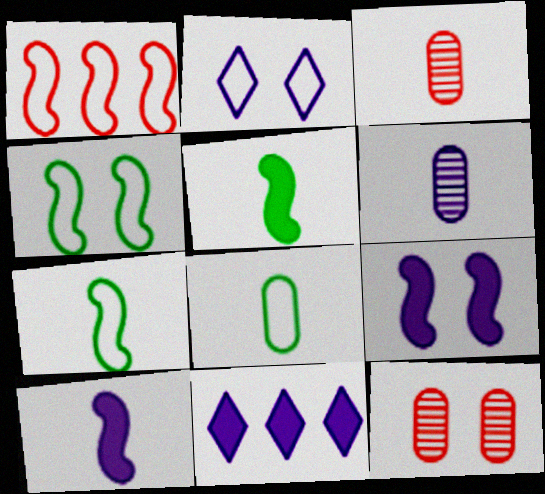[[1, 2, 8], 
[3, 4, 11], 
[7, 11, 12]]